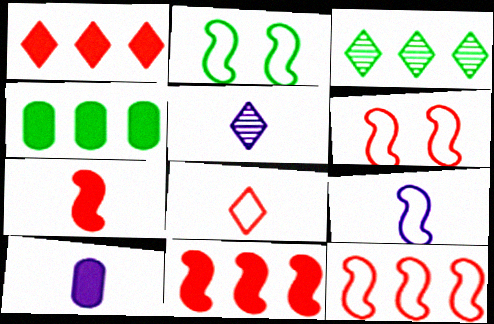[[2, 9, 12], 
[3, 6, 10], 
[4, 5, 6], 
[5, 9, 10]]